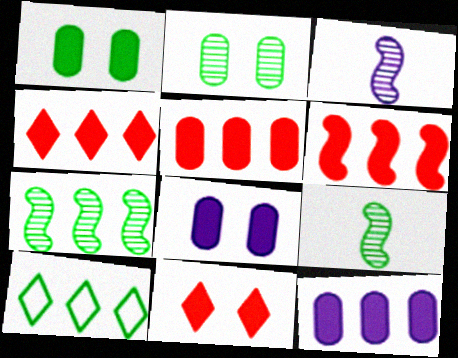[[1, 9, 10], 
[4, 5, 6]]